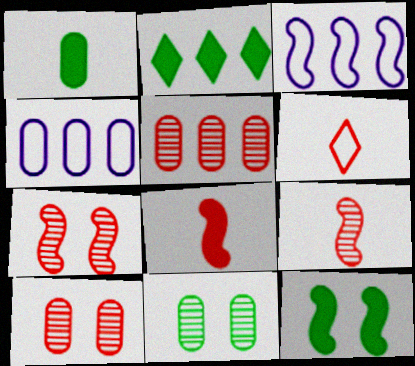[[1, 2, 12], 
[1, 4, 10], 
[2, 3, 5], 
[3, 9, 12]]